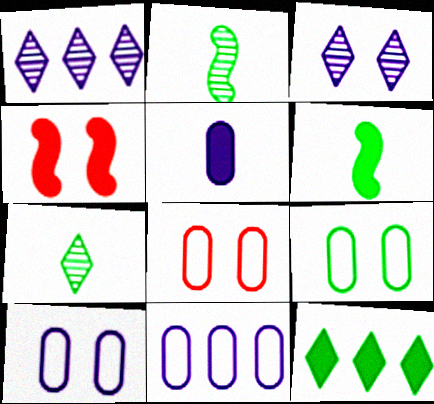[[1, 6, 8], 
[2, 9, 12], 
[3, 4, 9], 
[4, 5, 12], 
[4, 7, 11], 
[8, 9, 10]]